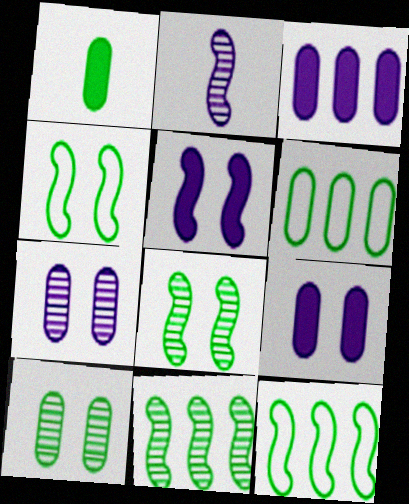[[1, 6, 10]]